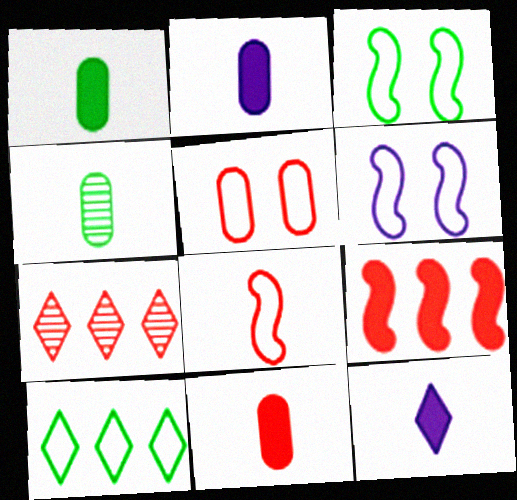[[1, 2, 11], 
[1, 6, 7], 
[2, 3, 7], 
[4, 8, 12]]